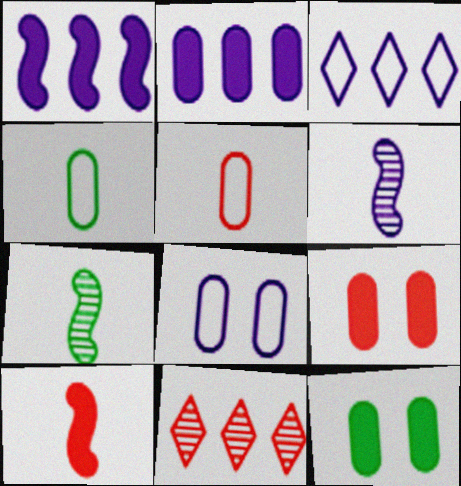[[3, 7, 9]]